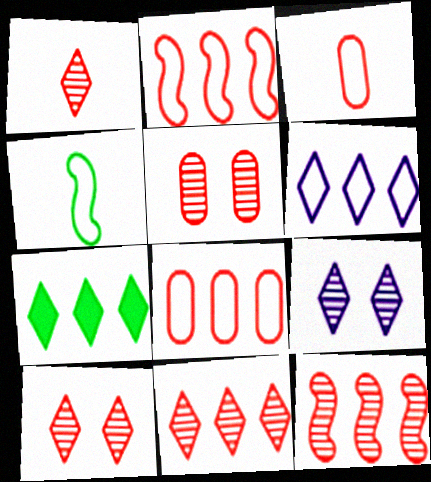[[1, 5, 12], 
[1, 10, 11], 
[6, 7, 11]]